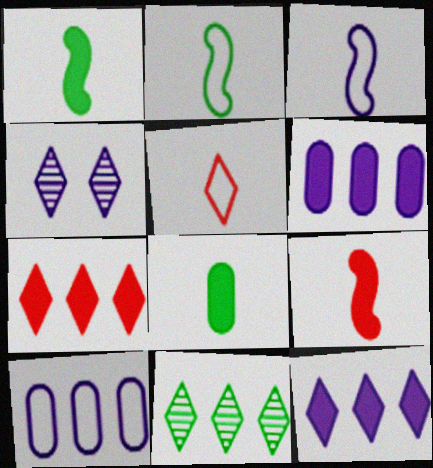[[3, 4, 6]]